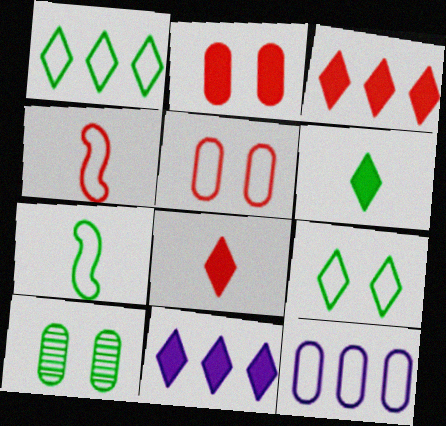[[4, 9, 12], 
[4, 10, 11]]